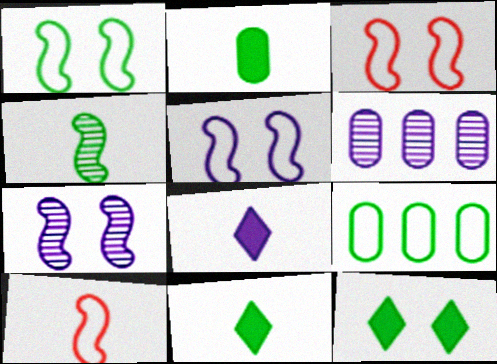[[1, 3, 5], 
[3, 6, 11], 
[4, 9, 12], 
[5, 6, 8], 
[6, 10, 12]]